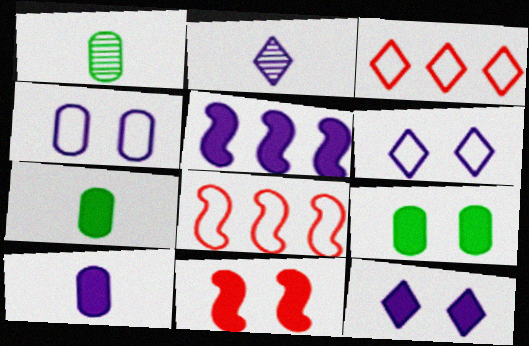[[1, 8, 12], 
[2, 4, 5], 
[2, 8, 9], 
[5, 10, 12], 
[9, 11, 12]]